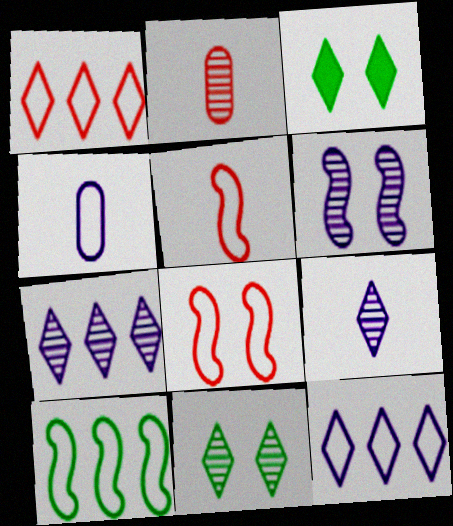[[1, 3, 9]]